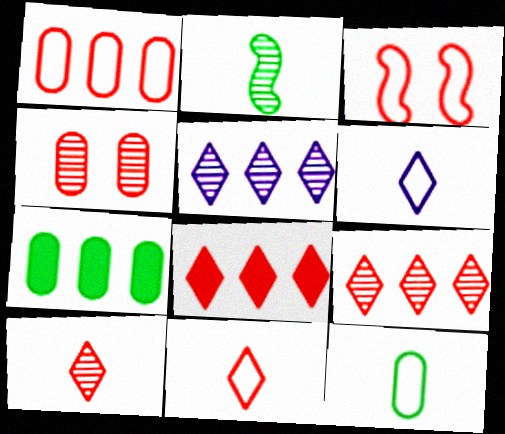[[1, 3, 11], 
[2, 4, 5]]